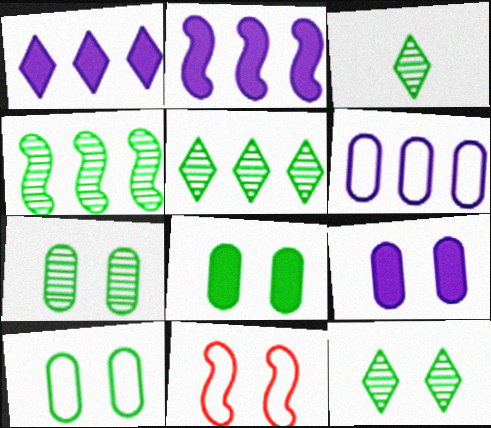[[3, 4, 7], 
[3, 5, 12], 
[7, 8, 10], 
[9, 11, 12]]